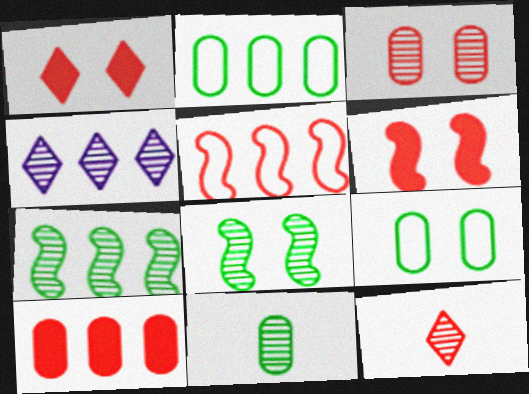[]